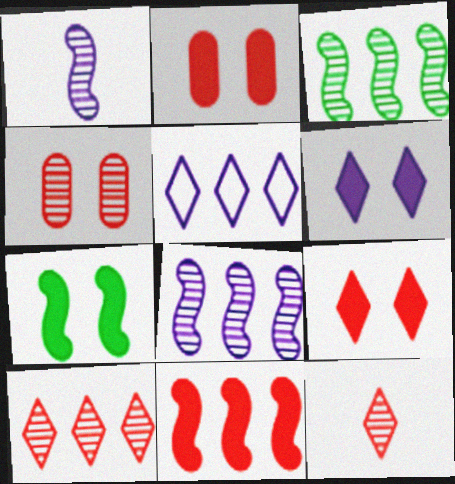[[2, 6, 7]]